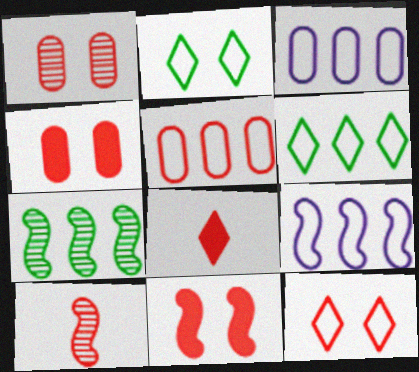[[1, 11, 12], 
[5, 6, 9]]